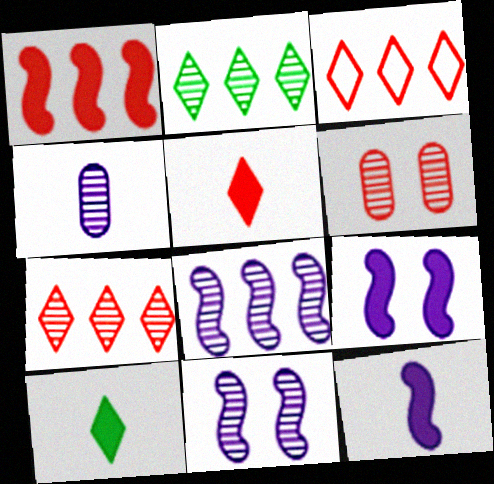[]